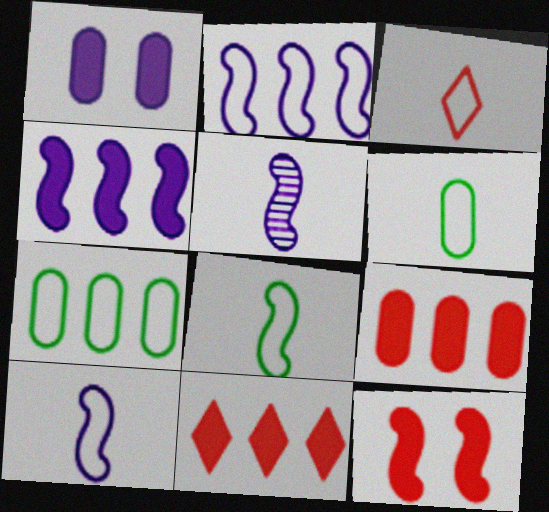[[3, 6, 10]]